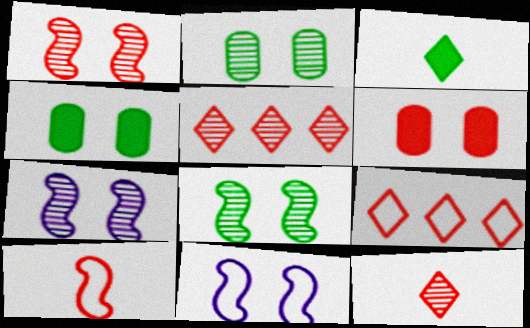[[1, 7, 8], 
[5, 6, 10]]